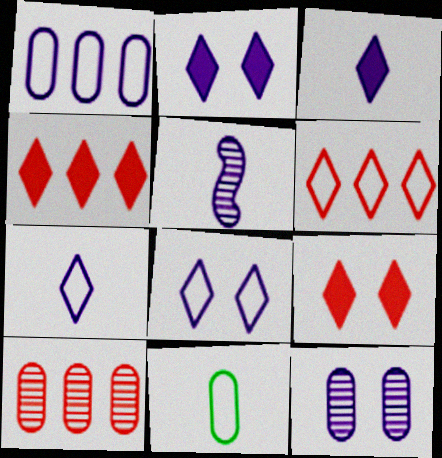[[1, 2, 5]]